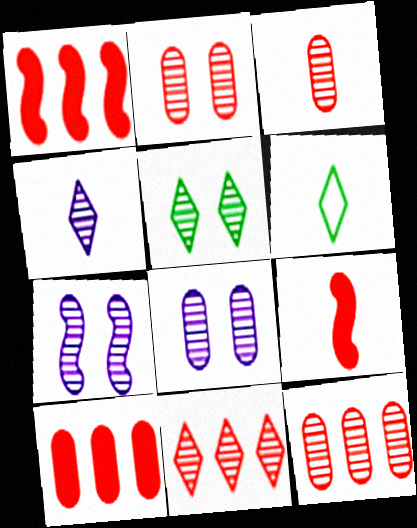[[1, 6, 8], 
[2, 3, 12], 
[2, 5, 7], 
[4, 5, 11], 
[6, 7, 10]]